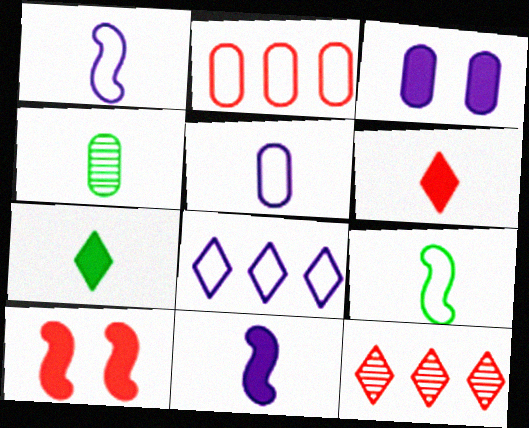[[1, 4, 6], 
[2, 3, 4], 
[3, 9, 12], 
[4, 7, 9], 
[4, 8, 10]]